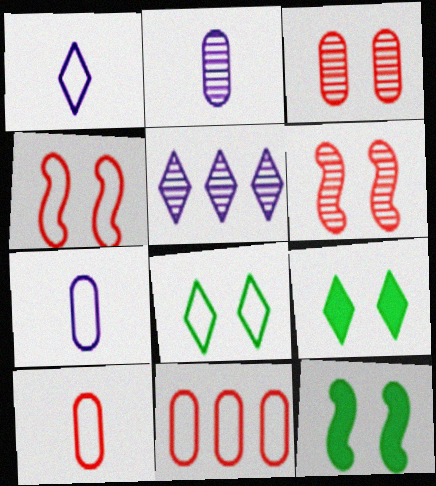[[5, 10, 12]]